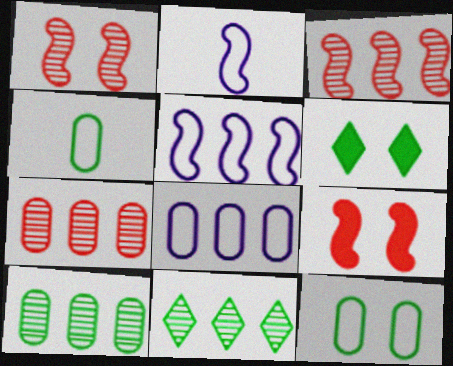[[2, 6, 7]]